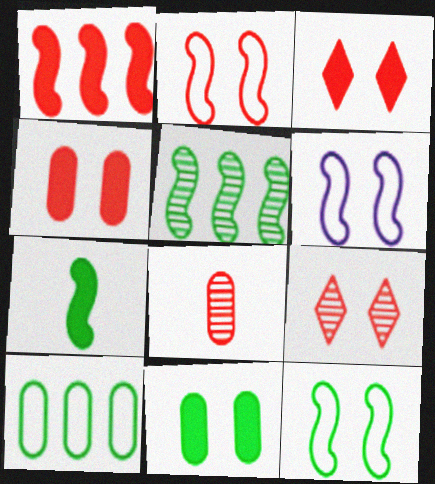[[2, 4, 9], 
[2, 6, 12], 
[5, 7, 12], 
[6, 9, 11]]